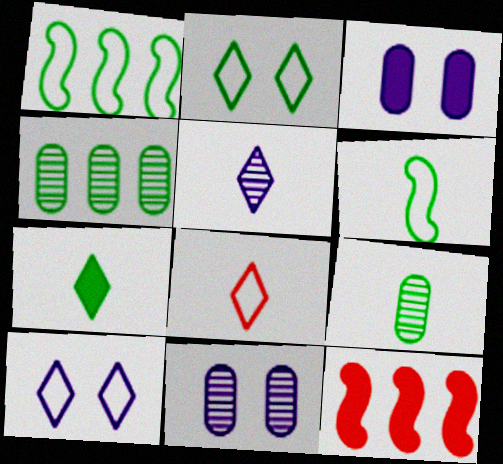[[3, 7, 12], 
[5, 7, 8], 
[6, 7, 9], 
[9, 10, 12]]